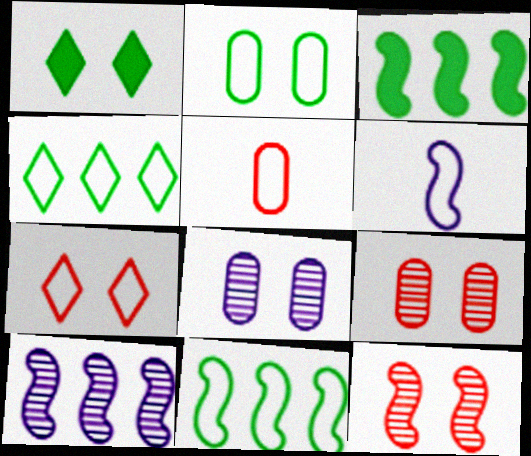[[1, 5, 10], 
[3, 6, 12]]